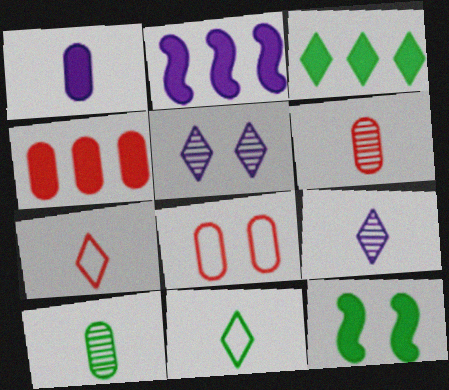[[2, 3, 4], 
[3, 5, 7], 
[4, 6, 8], 
[5, 8, 12]]